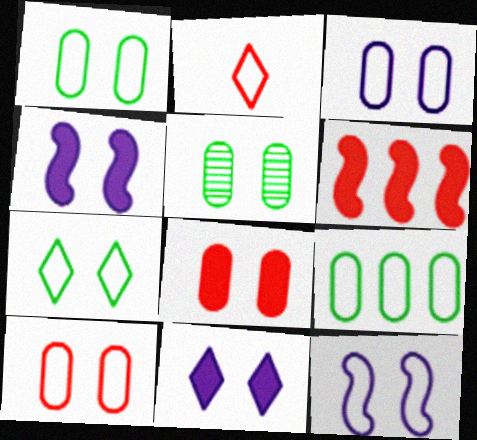[[1, 3, 10], 
[2, 9, 12], 
[3, 5, 8], 
[7, 10, 12]]